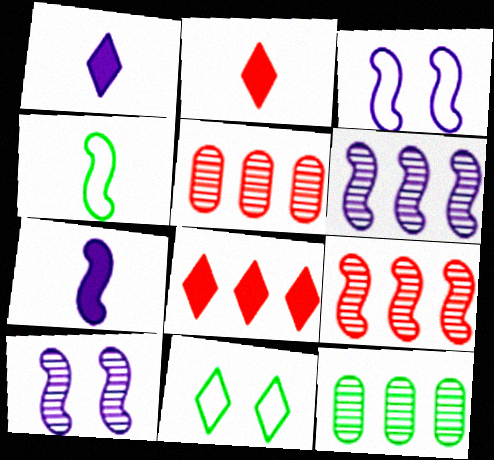[[2, 3, 12], 
[3, 6, 7], 
[5, 7, 11]]